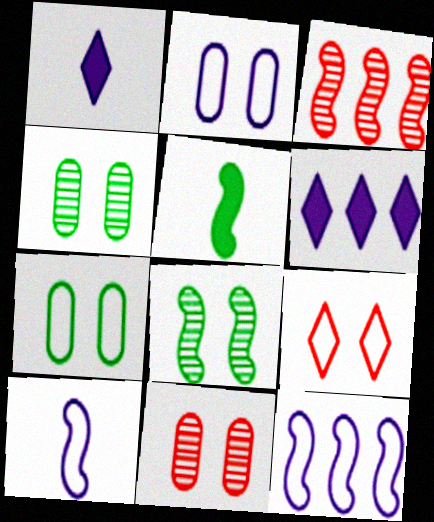[[1, 3, 7]]